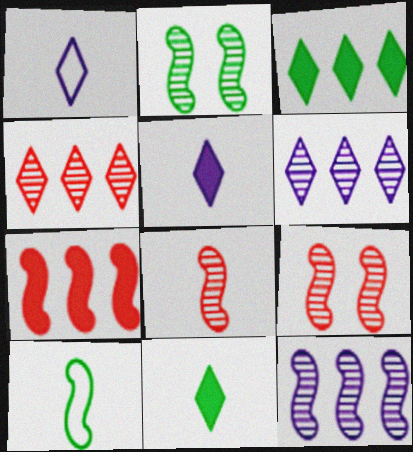[[2, 8, 12]]